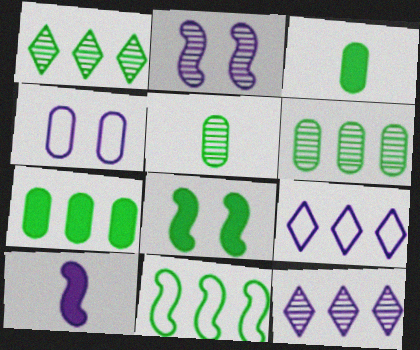[[1, 7, 11], 
[4, 10, 12]]